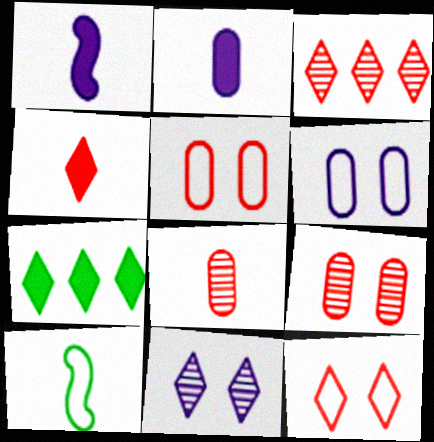[[3, 4, 12]]